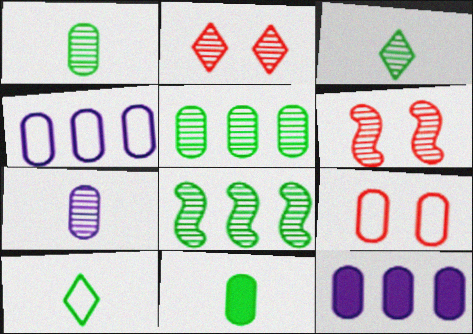[[1, 9, 12], 
[2, 7, 8], 
[6, 10, 12]]